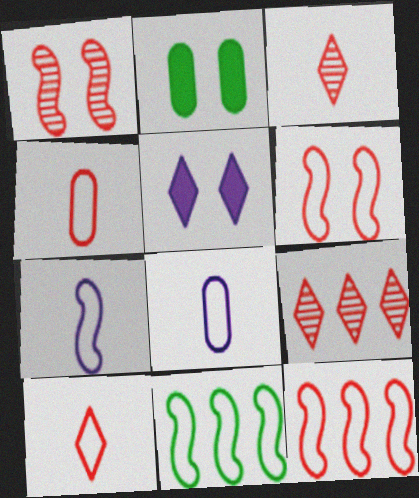[[2, 7, 9], 
[6, 7, 11]]